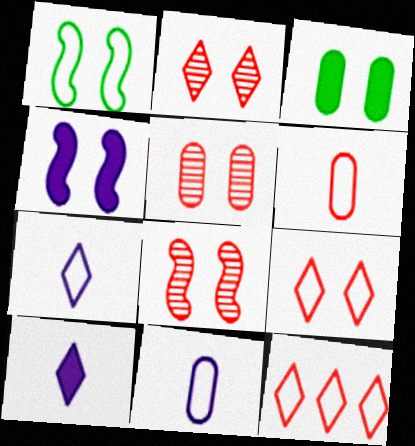[[1, 4, 8], 
[1, 11, 12], 
[2, 5, 8]]